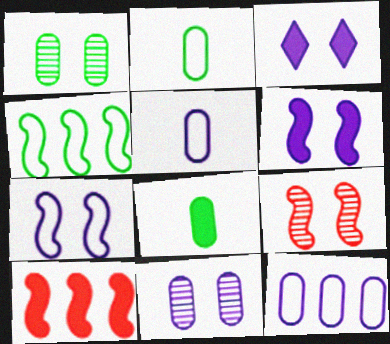[[3, 7, 11], 
[3, 8, 10]]